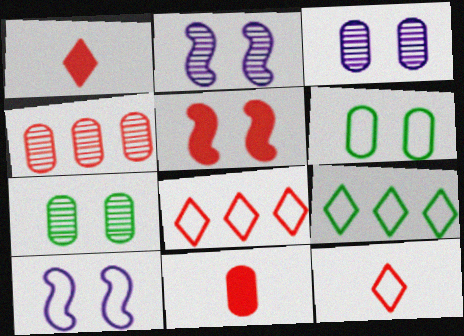[[2, 9, 11], 
[4, 5, 12]]